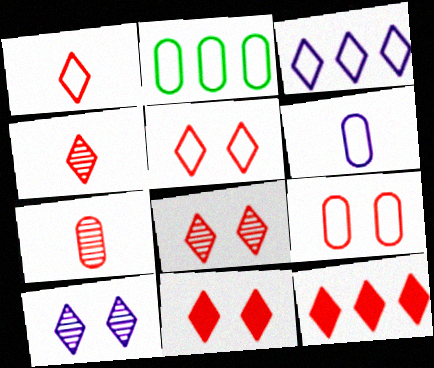[[1, 8, 12], 
[2, 6, 9], 
[4, 5, 12], 
[5, 8, 11]]